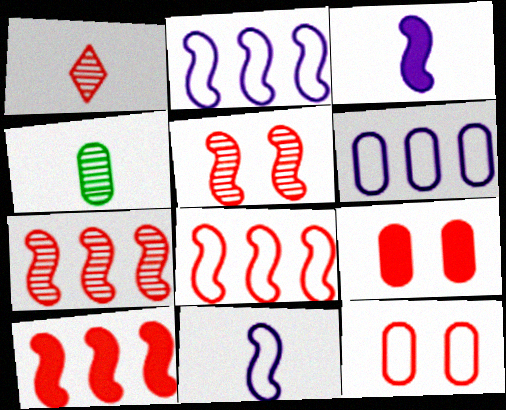[[1, 8, 9], 
[1, 10, 12], 
[4, 6, 9], 
[7, 8, 10]]